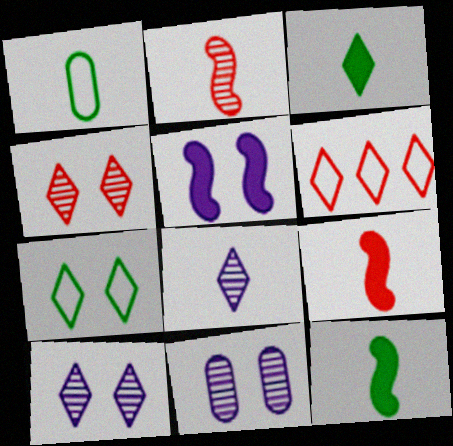[[1, 8, 9], 
[3, 6, 10], 
[6, 11, 12]]